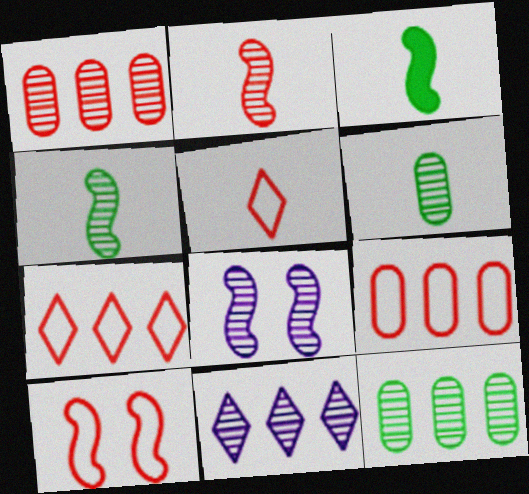[[5, 9, 10]]